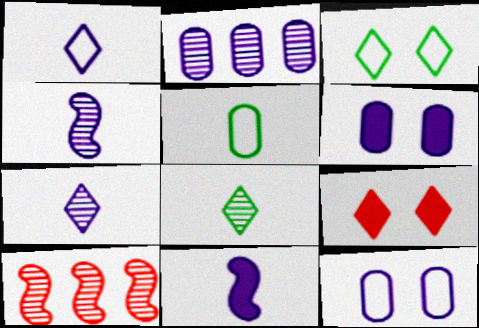[]